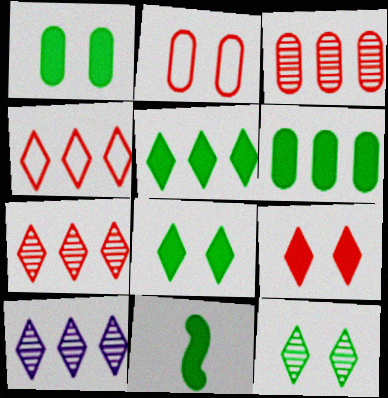[[1, 5, 11], 
[2, 10, 11], 
[4, 5, 10], 
[6, 8, 11]]